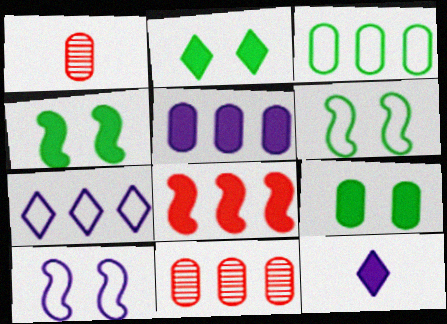[[1, 4, 7], 
[2, 4, 9], 
[3, 5, 11], 
[6, 11, 12], 
[8, 9, 12]]